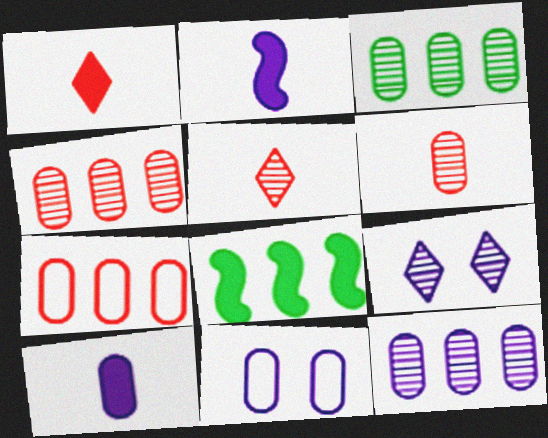[[3, 4, 12], 
[5, 8, 11], 
[10, 11, 12]]